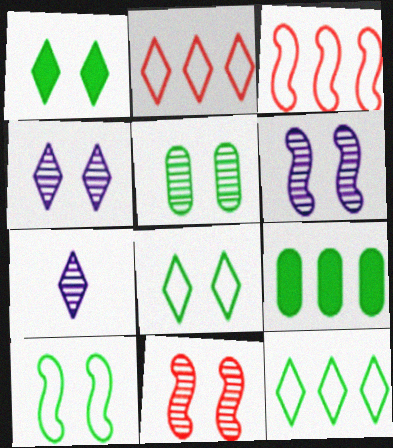[[1, 2, 7], 
[1, 5, 10], 
[4, 5, 11]]